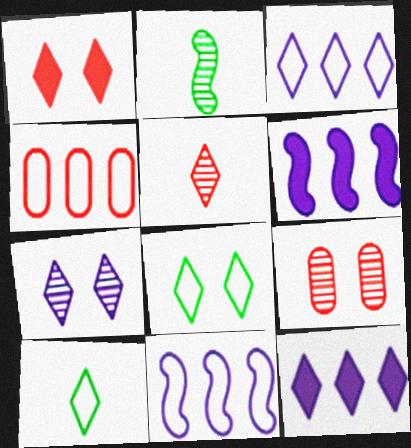[[1, 7, 8], 
[5, 8, 12], 
[6, 9, 10]]